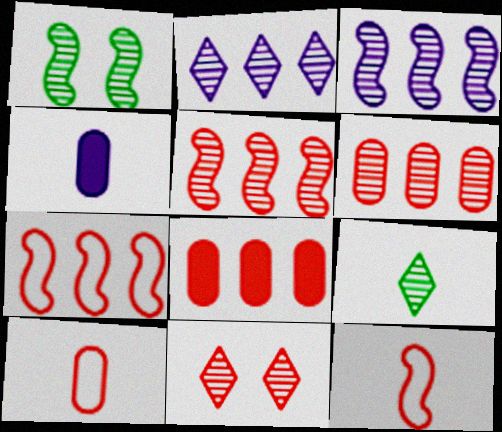[[2, 9, 11], 
[4, 9, 12], 
[8, 11, 12]]